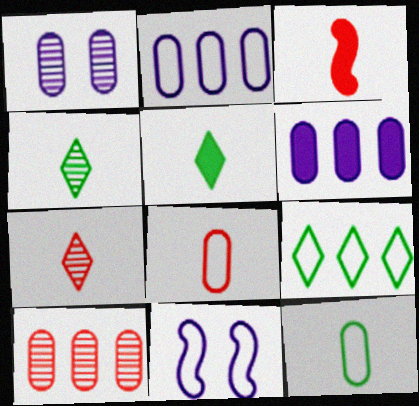[[1, 3, 9], 
[3, 7, 8], 
[5, 10, 11], 
[8, 9, 11]]